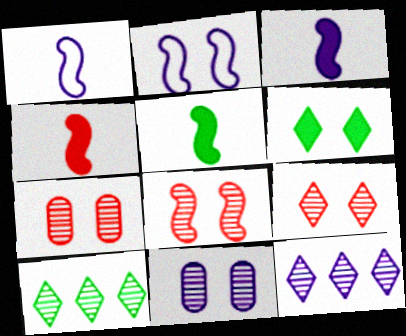[[2, 6, 7], 
[3, 4, 5], 
[7, 8, 9]]